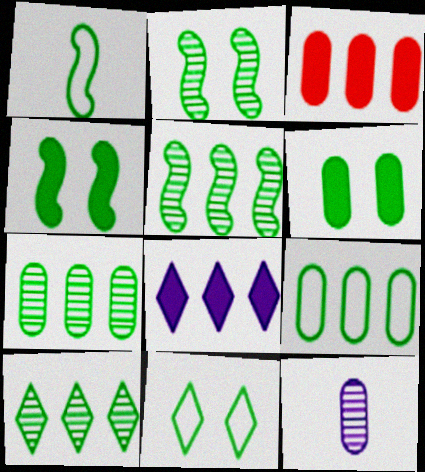[[1, 4, 5], 
[1, 6, 10], 
[1, 9, 11], 
[2, 6, 11], 
[5, 7, 10]]